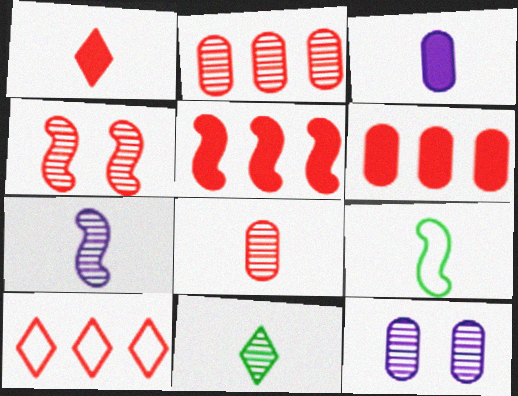[[2, 5, 10], 
[7, 8, 11]]